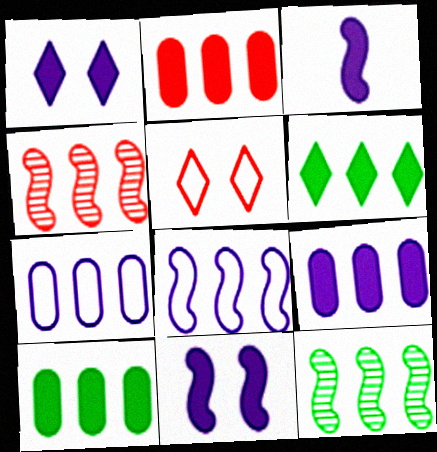[[1, 3, 9], 
[2, 9, 10], 
[4, 6, 7]]